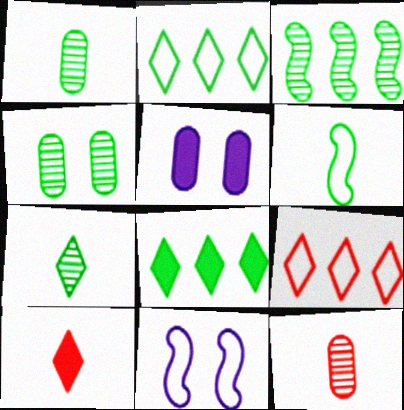[[3, 4, 7], 
[4, 6, 8], 
[8, 11, 12]]